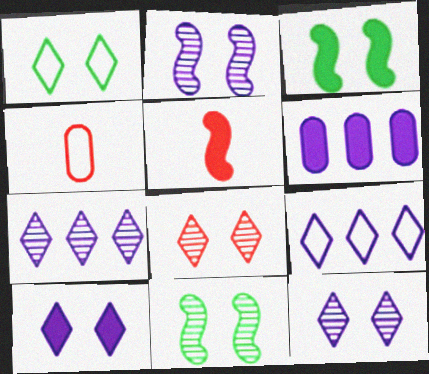[[1, 8, 10], 
[3, 4, 7]]